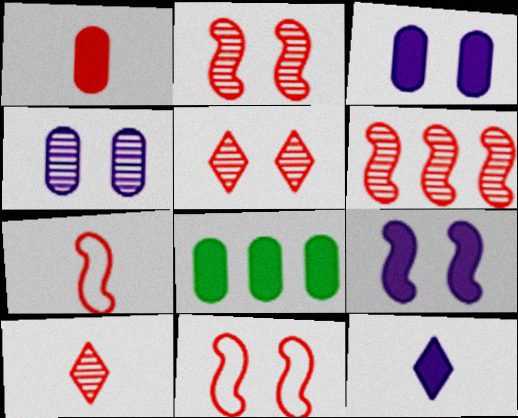[[1, 3, 8], 
[1, 7, 10]]